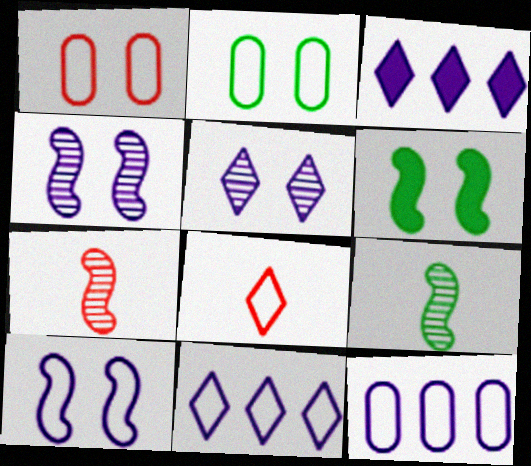[[1, 3, 9], 
[1, 5, 6], 
[2, 3, 7]]